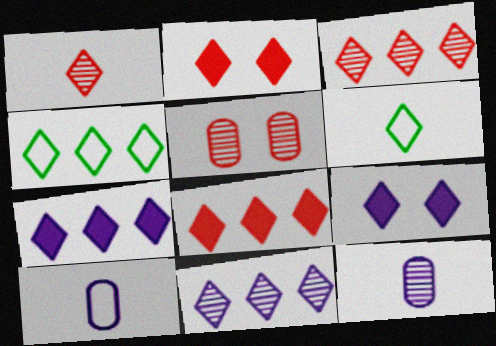[[1, 4, 9], 
[2, 6, 11], 
[3, 4, 7], 
[3, 6, 9], 
[4, 8, 11]]